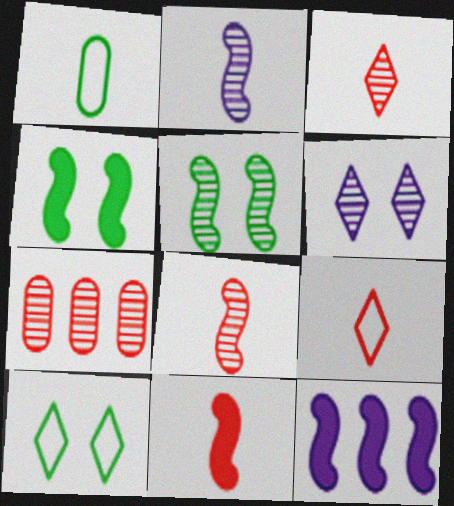[[4, 11, 12]]